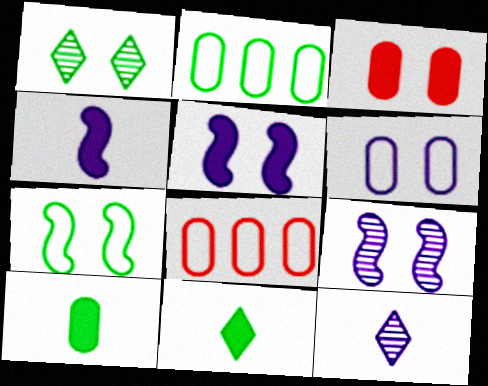[[1, 4, 8], 
[8, 9, 11]]